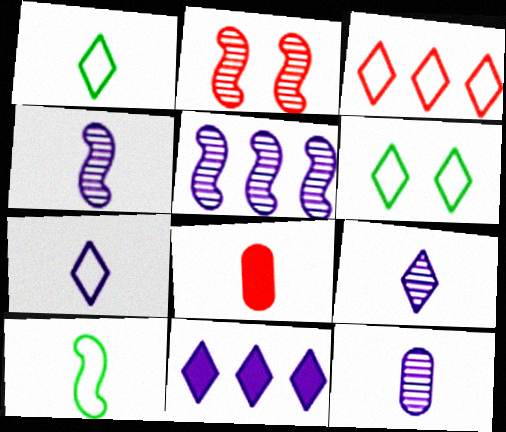[[1, 4, 8], 
[2, 3, 8], 
[3, 6, 7], 
[4, 9, 12], 
[5, 6, 8], 
[8, 9, 10]]